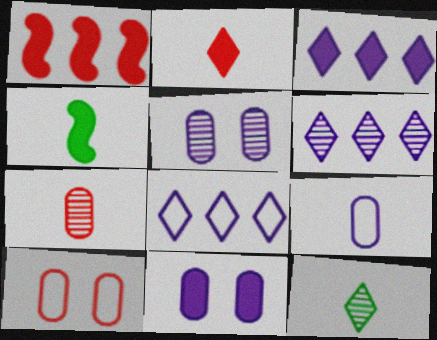[[3, 6, 8], 
[4, 6, 10]]